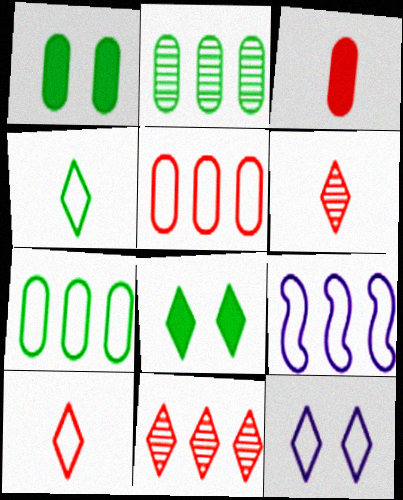[[1, 6, 9]]